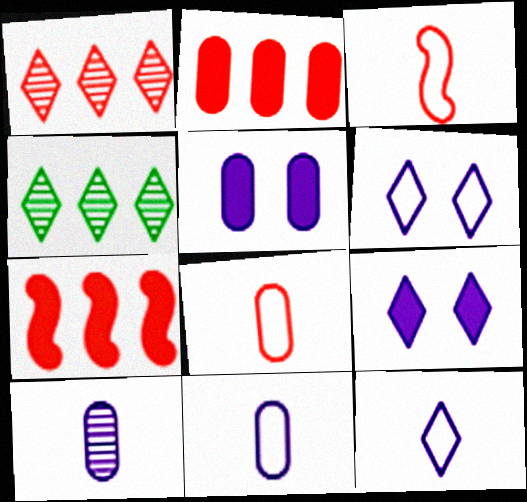[[3, 4, 5]]